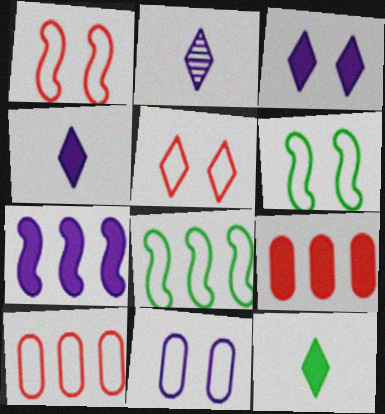[[2, 6, 9], 
[2, 7, 11], 
[5, 6, 11]]